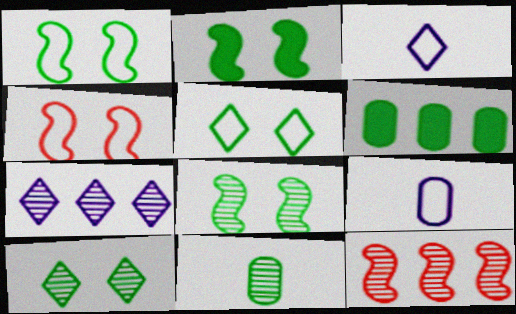[[1, 2, 8]]